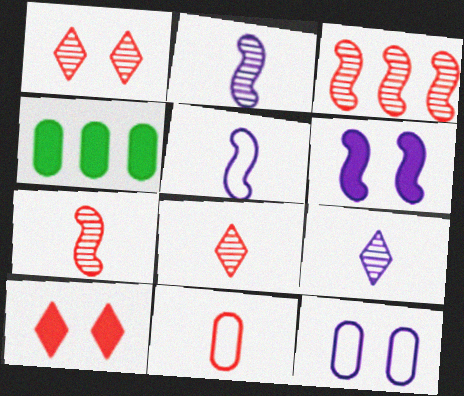[[1, 4, 5], 
[3, 10, 11]]